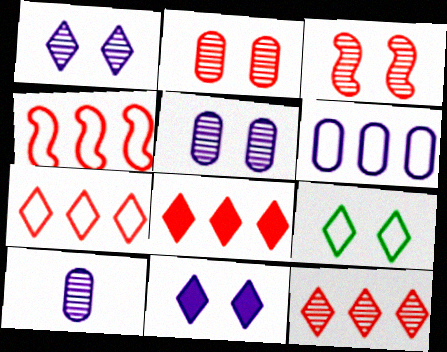[[7, 8, 12]]